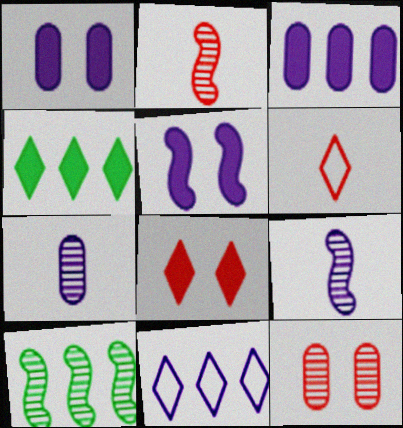[[1, 6, 10], 
[1, 9, 11], 
[5, 7, 11]]